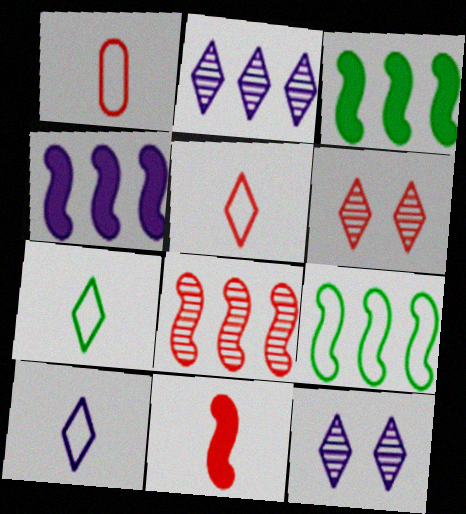[[1, 3, 12], 
[4, 8, 9], 
[5, 7, 10]]